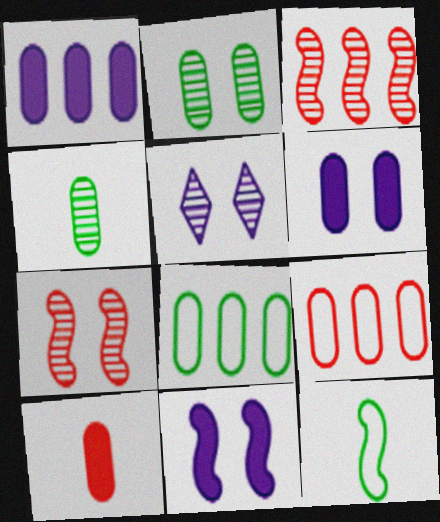[[2, 5, 7], 
[3, 4, 5], 
[3, 11, 12], 
[4, 6, 9]]